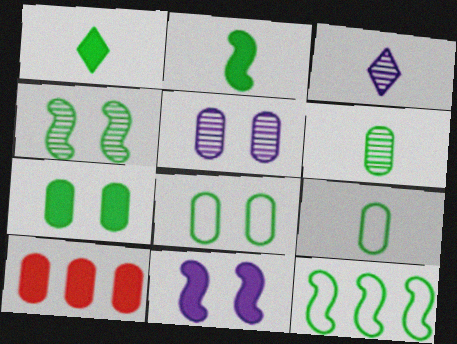[[1, 10, 11], 
[2, 4, 12], 
[5, 9, 10]]